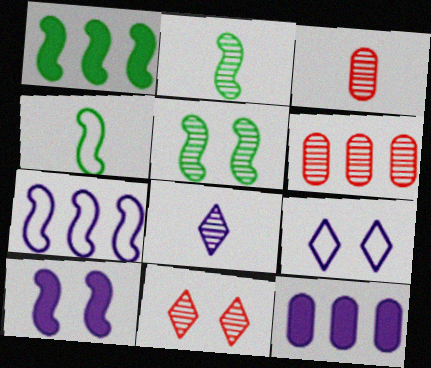[[1, 3, 9], 
[1, 4, 5], 
[2, 3, 8], 
[4, 11, 12], 
[5, 6, 8]]